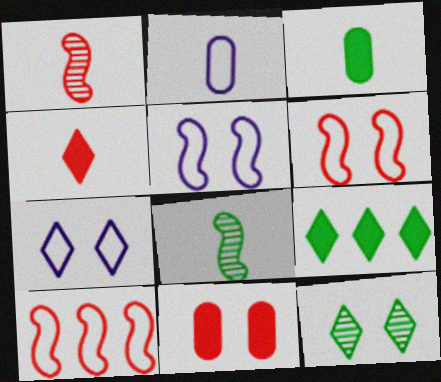[[2, 4, 8], 
[5, 11, 12]]